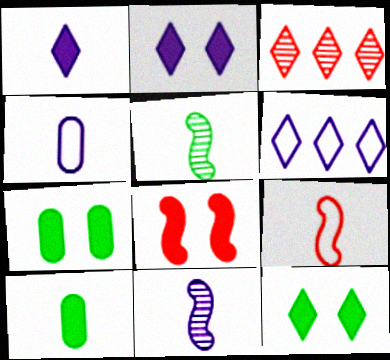[[1, 4, 11], 
[2, 7, 8]]